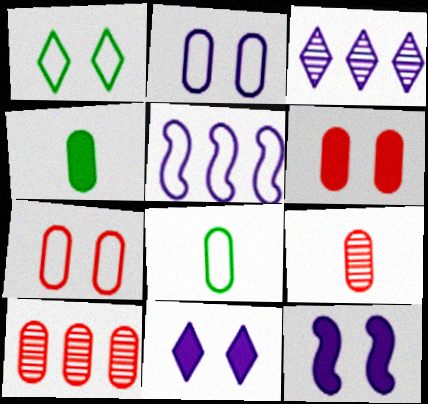[[2, 4, 10]]